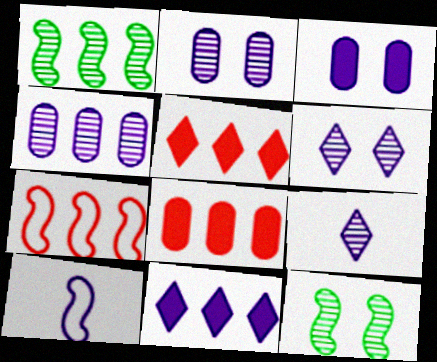[[2, 10, 11]]